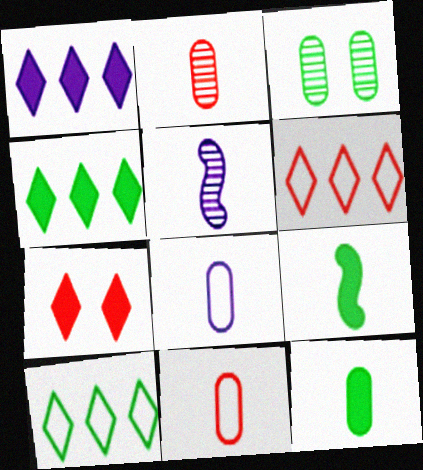[[2, 8, 12], 
[3, 9, 10]]